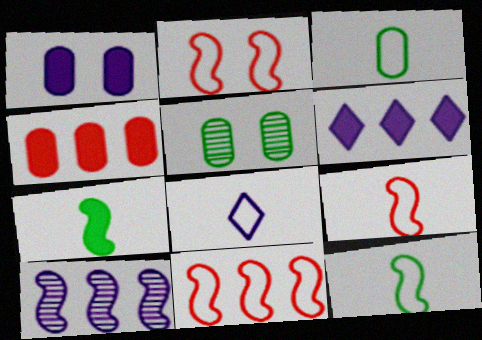[[1, 8, 10], 
[2, 7, 10], 
[2, 9, 11], 
[3, 8, 9], 
[5, 6, 9]]